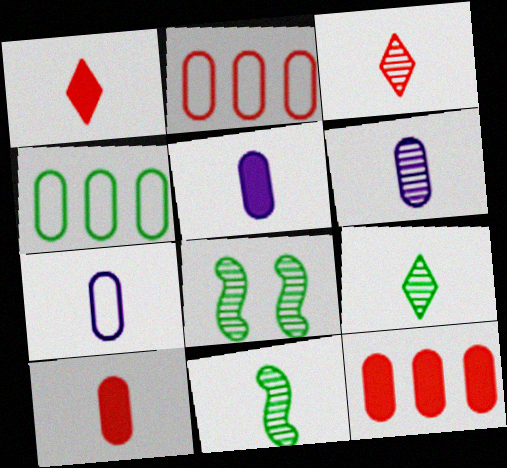[[1, 7, 11], 
[3, 6, 11], 
[5, 6, 7]]